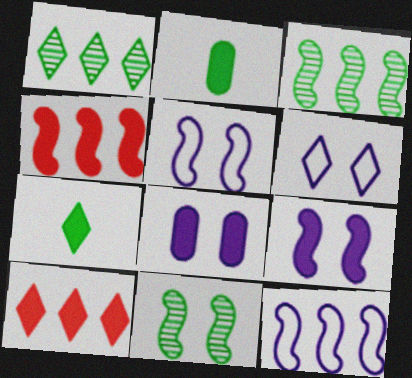[[2, 9, 10], 
[3, 4, 12], 
[4, 7, 8]]